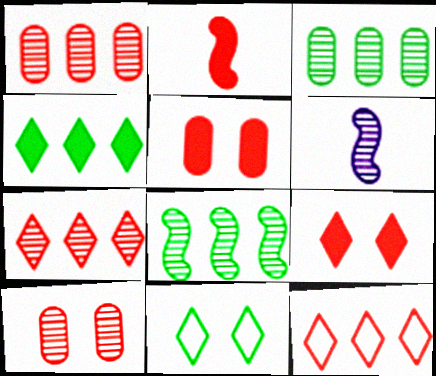[[2, 10, 12]]